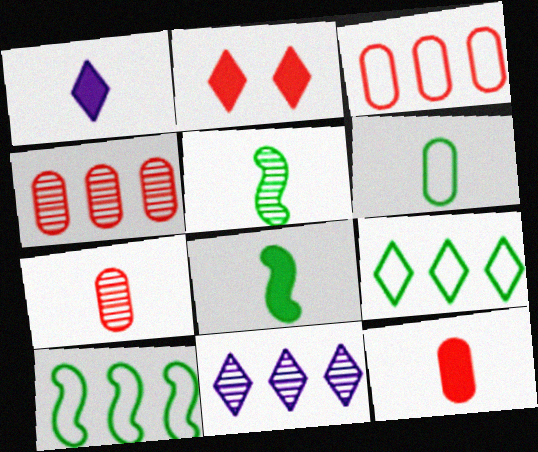[[1, 8, 12]]